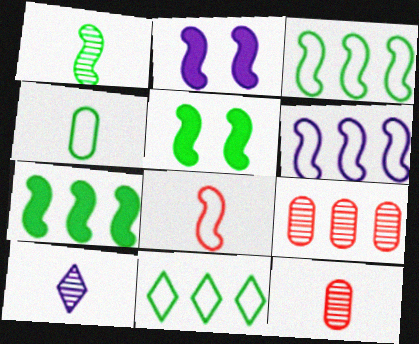[[1, 3, 5], 
[1, 10, 12], 
[2, 11, 12]]